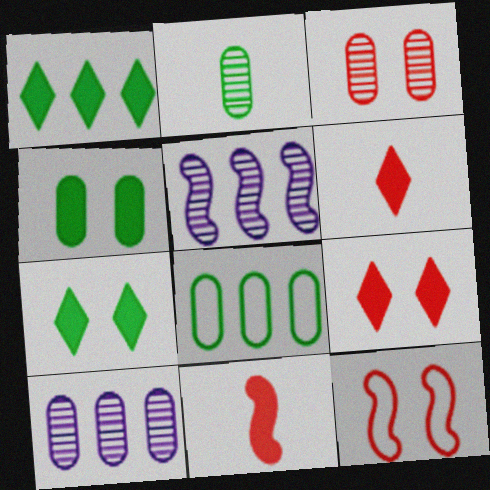[[2, 3, 10], 
[2, 4, 8], 
[3, 9, 12]]